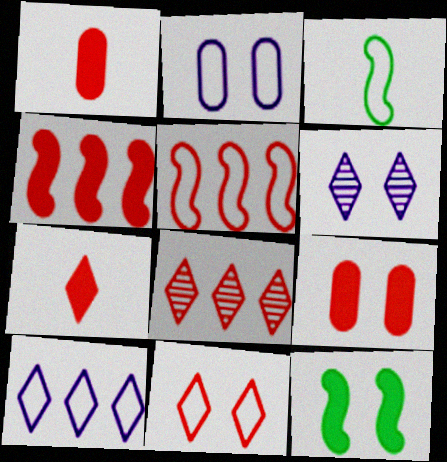[[4, 7, 9], 
[7, 8, 11]]